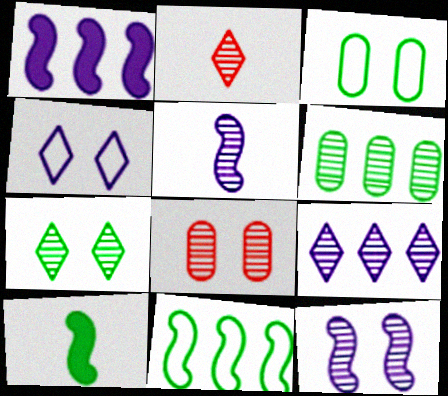[[1, 2, 3], 
[2, 6, 12], 
[2, 7, 9], 
[7, 8, 12]]